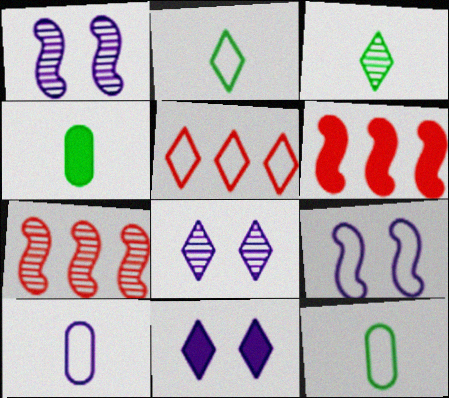[[1, 4, 5], 
[3, 5, 11], 
[4, 6, 11], 
[5, 9, 12], 
[6, 8, 12], 
[7, 11, 12]]